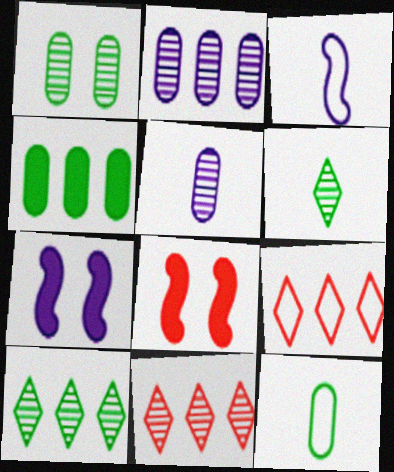[[1, 4, 12], 
[7, 11, 12]]